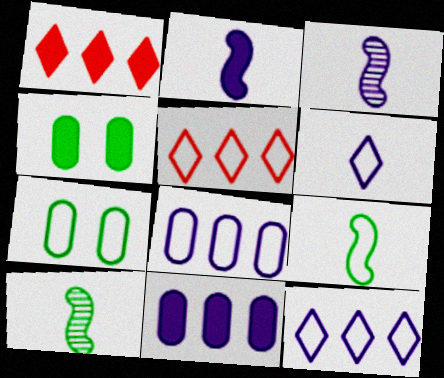[[1, 2, 4], 
[1, 3, 7], 
[3, 4, 5]]